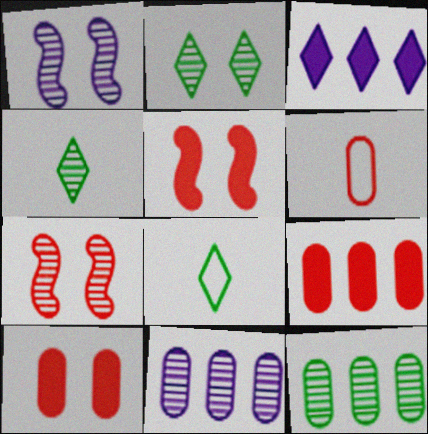[[1, 8, 9], 
[4, 7, 11], 
[5, 8, 11]]